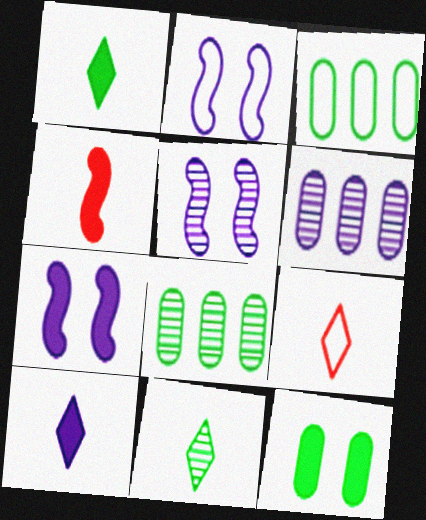[[2, 3, 9], 
[2, 5, 7], 
[2, 6, 10], 
[7, 8, 9], 
[9, 10, 11]]